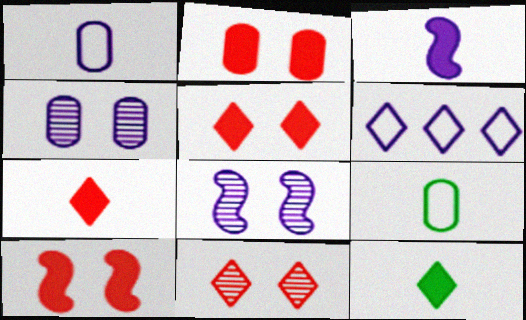[[2, 5, 10], 
[3, 4, 6], 
[6, 11, 12]]